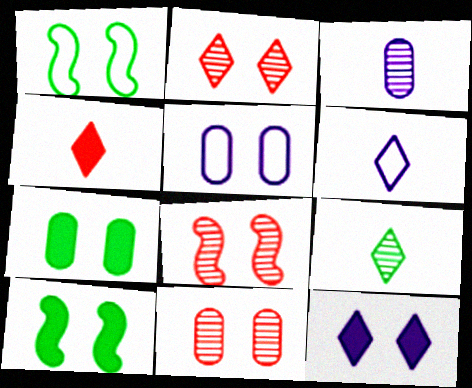[[1, 11, 12], 
[2, 5, 10], 
[2, 8, 11], 
[4, 6, 9], 
[5, 7, 11]]